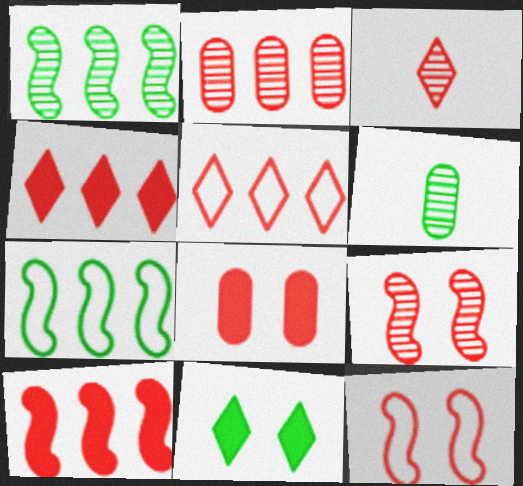[[2, 3, 9], 
[2, 5, 10], 
[6, 7, 11]]